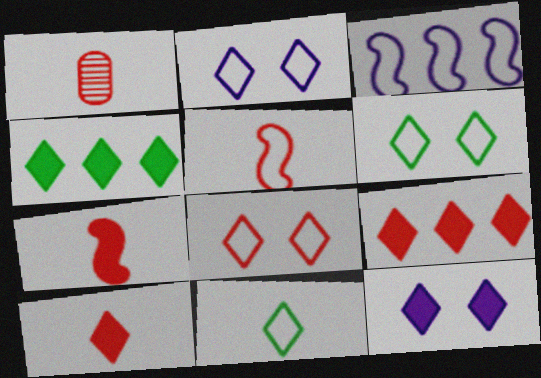[[1, 5, 10], 
[2, 6, 8], 
[4, 10, 12]]